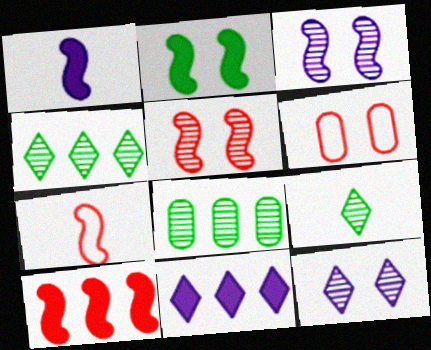[[1, 2, 10], 
[1, 4, 6], 
[2, 6, 12], 
[5, 7, 10]]